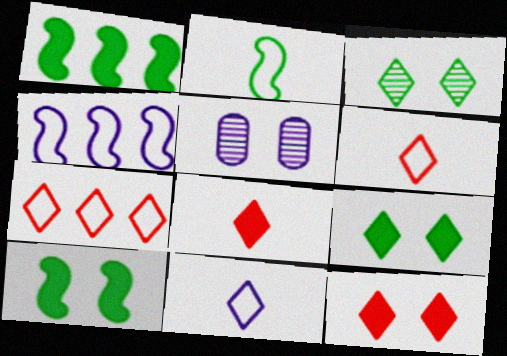[[1, 5, 6]]